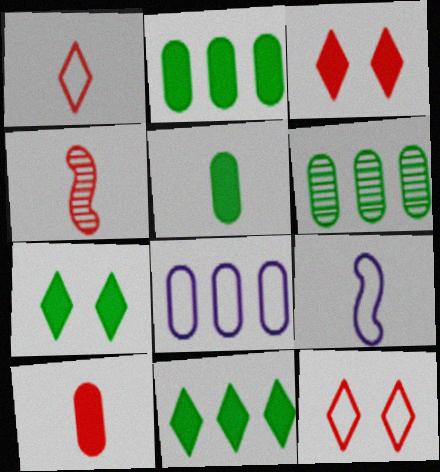[[1, 4, 10], 
[3, 6, 9], 
[4, 7, 8]]